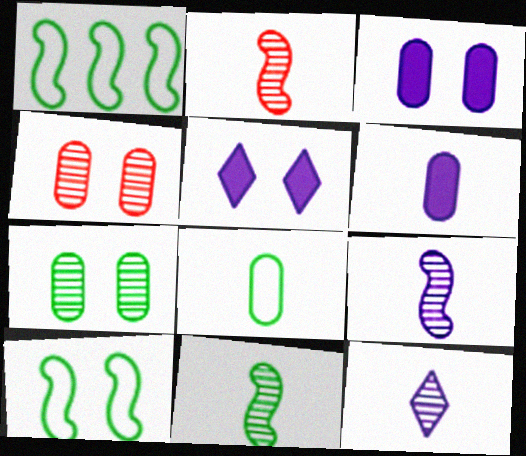[[2, 9, 11], 
[4, 5, 10]]